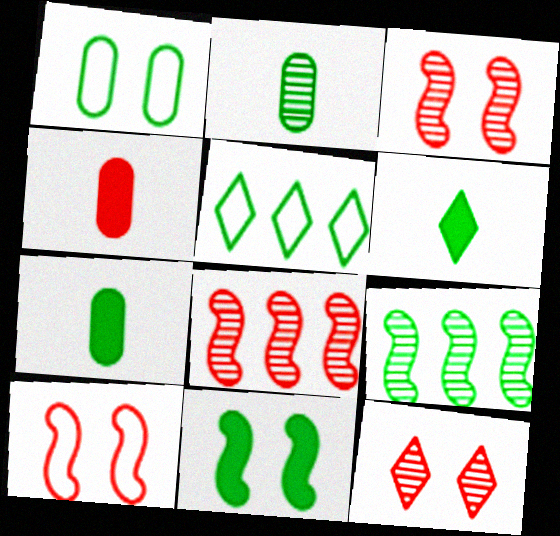[[1, 6, 9], 
[2, 5, 11]]